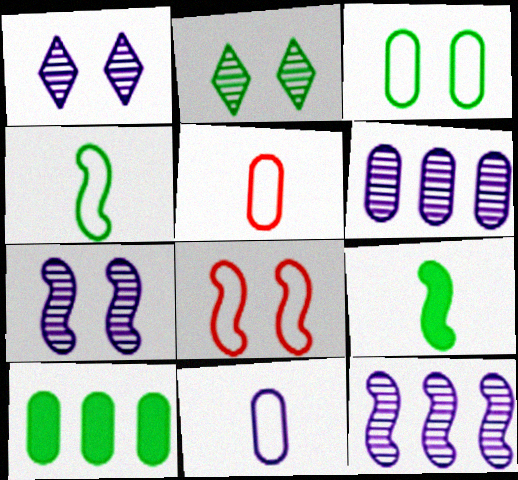[[2, 4, 10], 
[8, 9, 12]]